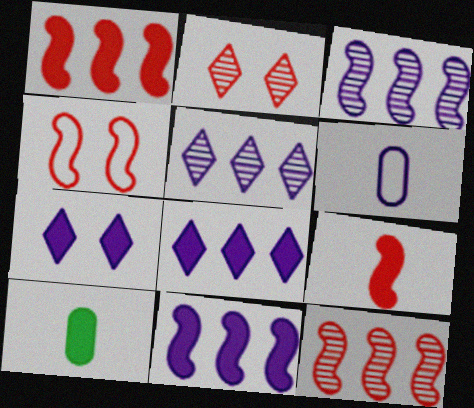[[1, 7, 10], 
[3, 6, 7], 
[4, 5, 10], 
[4, 9, 12]]